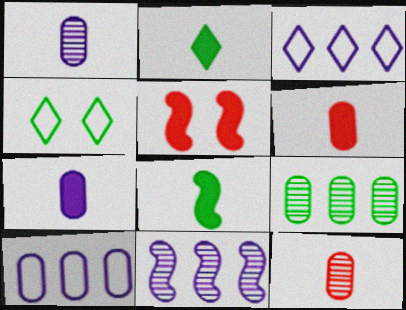[[4, 6, 11], 
[4, 8, 9]]